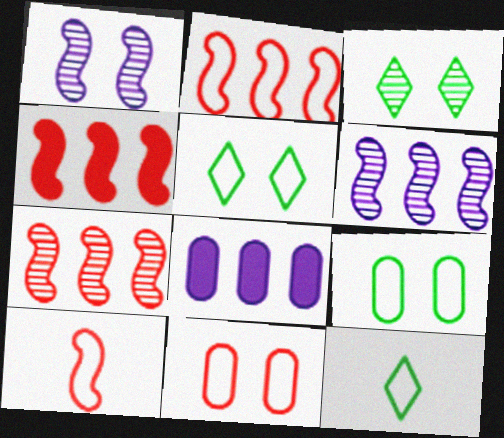[[2, 4, 7], 
[3, 8, 10]]